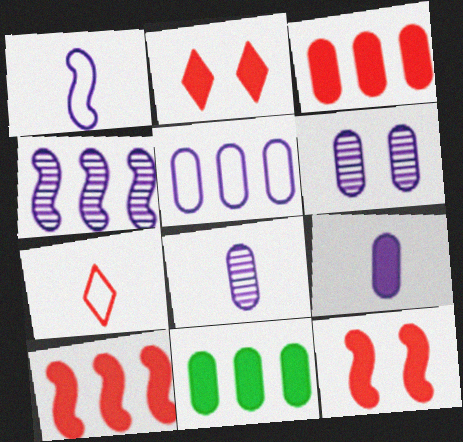[[5, 6, 9]]